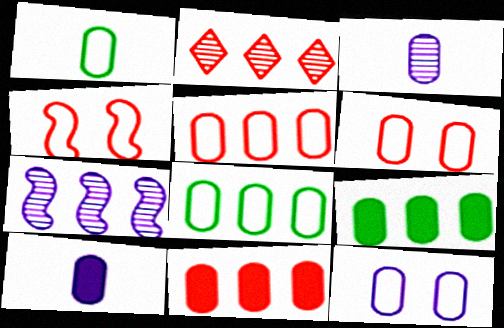[[1, 5, 12], 
[3, 6, 9]]